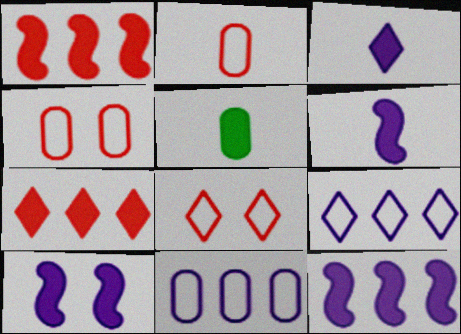[[5, 7, 10], 
[6, 10, 12]]